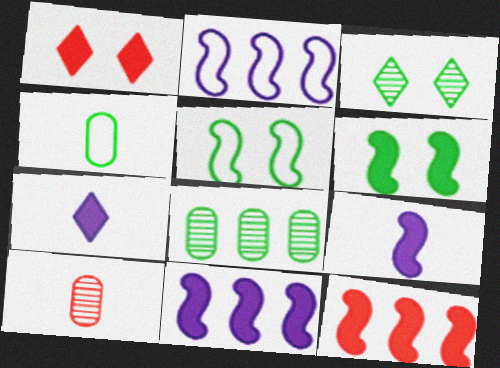[[6, 9, 12]]